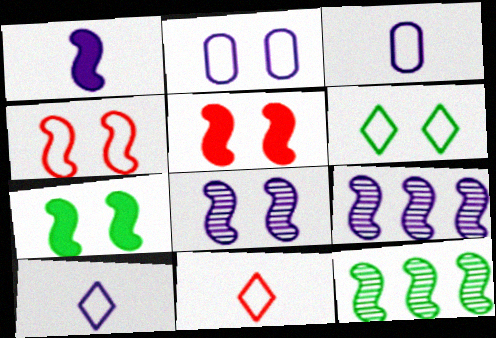[[1, 4, 12], 
[2, 4, 6], 
[4, 7, 8]]